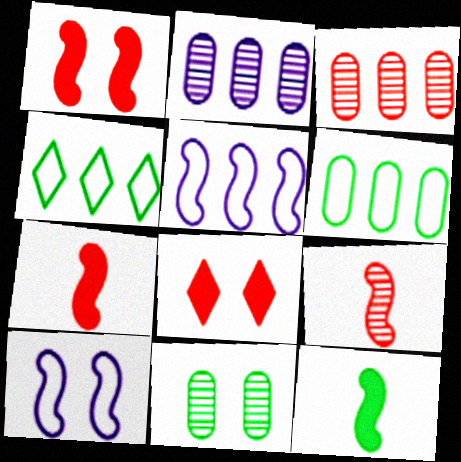[[4, 11, 12], 
[8, 10, 11]]